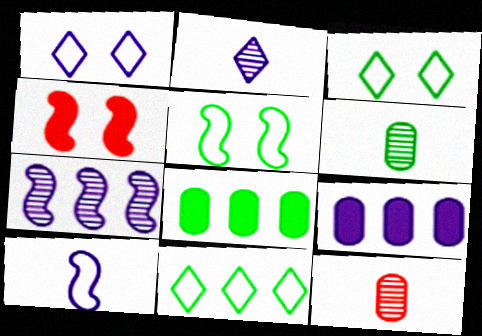[]